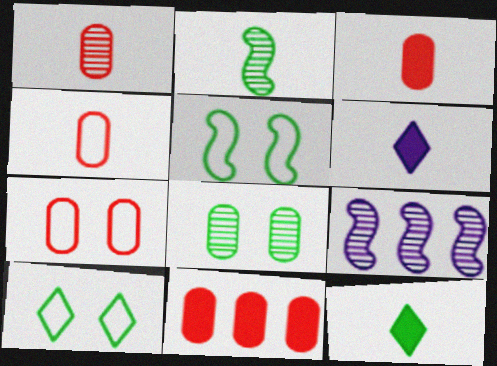[[1, 3, 4], 
[1, 7, 11], 
[2, 4, 6], 
[3, 9, 10], 
[7, 9, 12]]